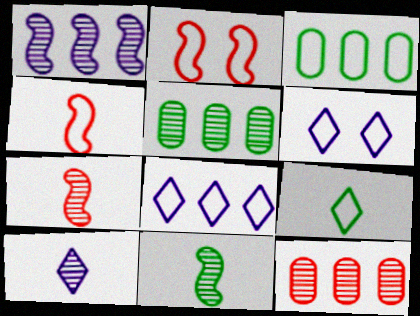[[3, 4, 6]]